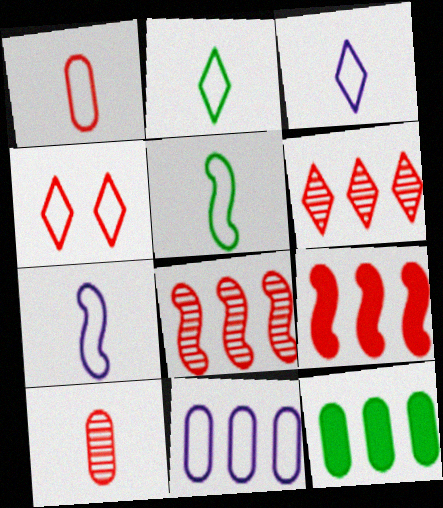[[1, 2, 7], 
[1, 3, 5], 
[4, 5, 11], 
[4, 9, 10]]